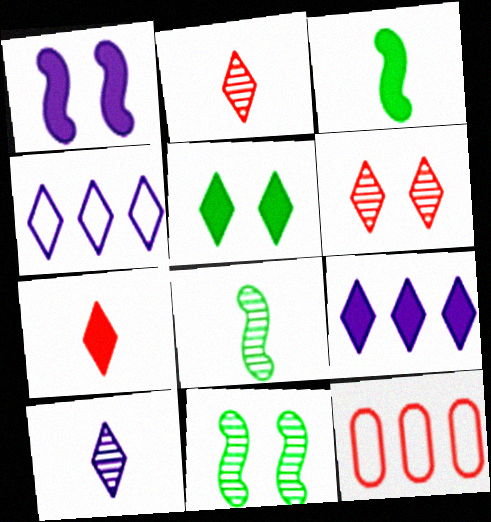[[2, 4, 5], 
[5, 7, 9]]